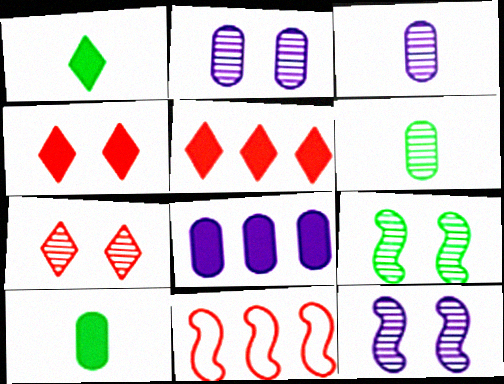[[1, 2, 11], 
[2, 7, 9]]